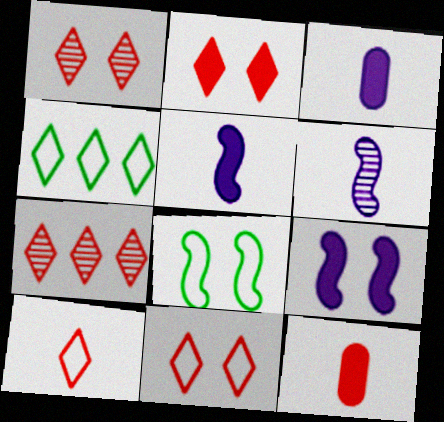[[1, 2, 11], 
[2, 7, 10], 
[3, 7, 8]]